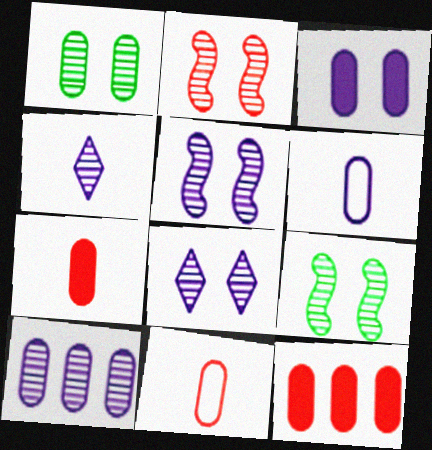[[1, 2, 8], 
[1, 6, 12], 
[2, 5, 9], 
[3, 6, 10], 
[4, 5, 10]]